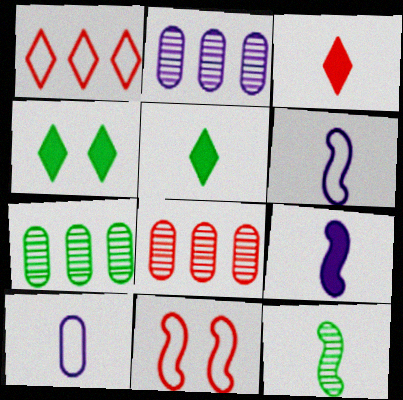[[2, 5, 11], 
[2, 7, 8], 
[3, 8, 11], 
[3, 10, 12], 
[4, 6, 8]]